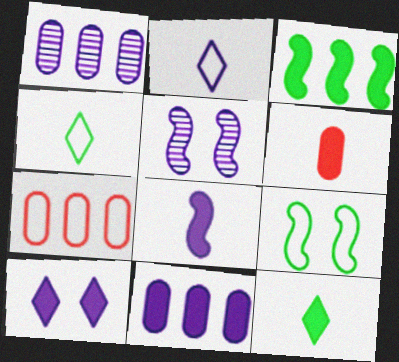[[2, 5, 11], 
[2, 7, 9], 
[3, 6, 10], 
[5, 7, 12], 
[6, 8, 12], 
[8, 10, 11]]